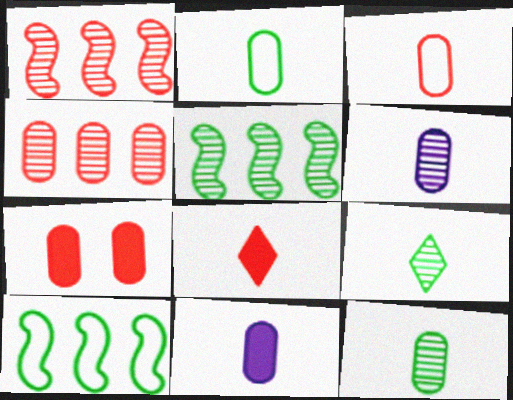[[3, 4, 7], 
[3, 11, 12]]